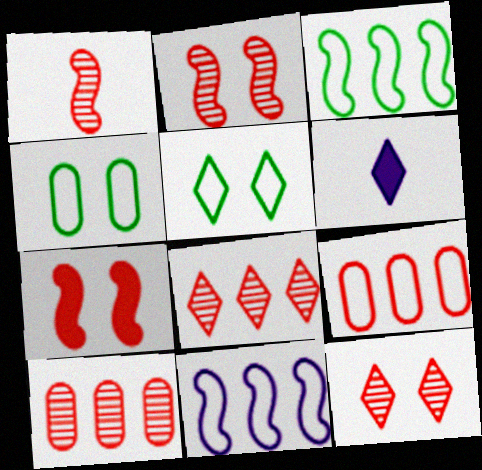[[1, 10, 12], 
[5, 6, 8]]